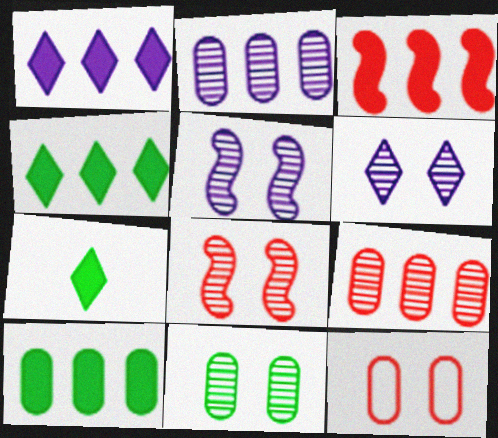[[1, 3, 10], 
[6, 8, 11]]